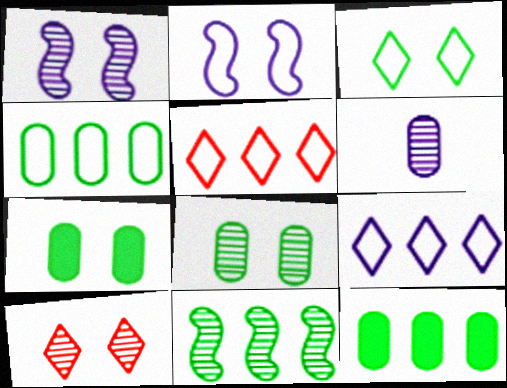[[1, 8, 10], 
[2, 7, 10], 
[6, 10, 11]]